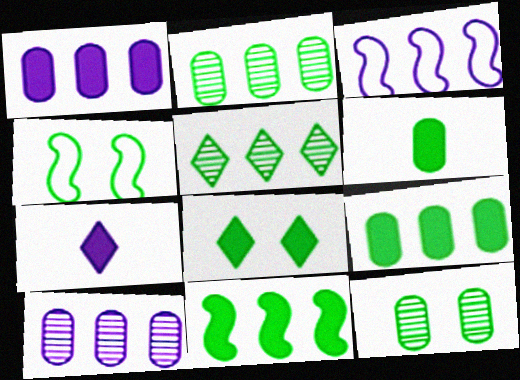[[4, 5, 6], 
[4, 8, 12], 
[6, 8, 11]]